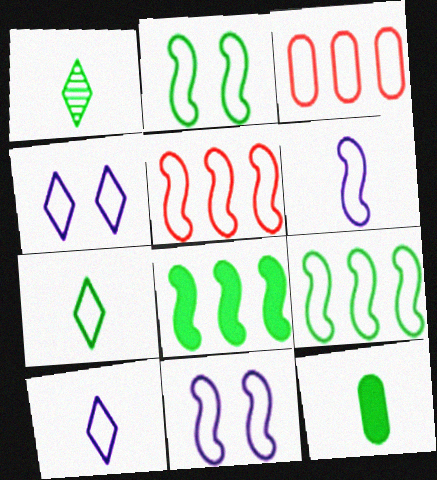[[2, 3, 10], 
[2, 5, 6], 
[3, 7, 11]]